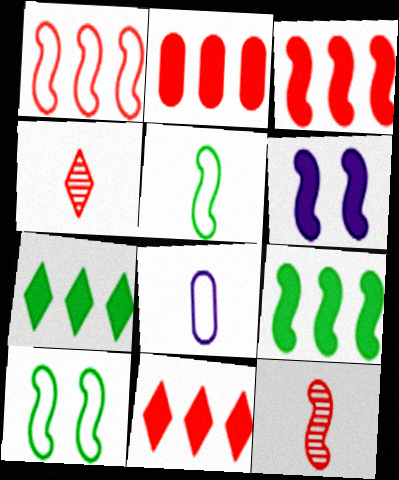[[2, 3, 11]]